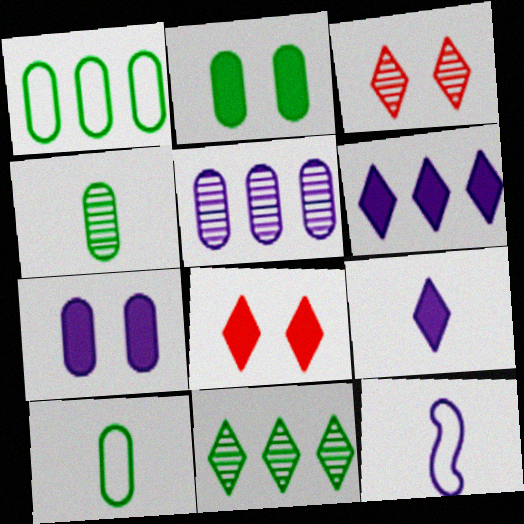[[1, 2, 4]]